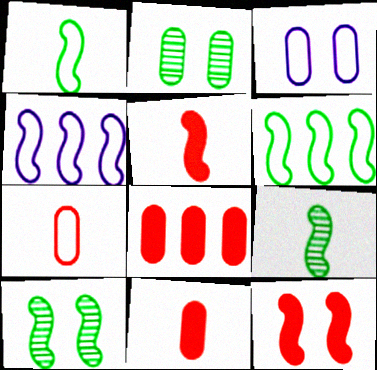[[4, 5, 10], 
[4, 9, 12]]